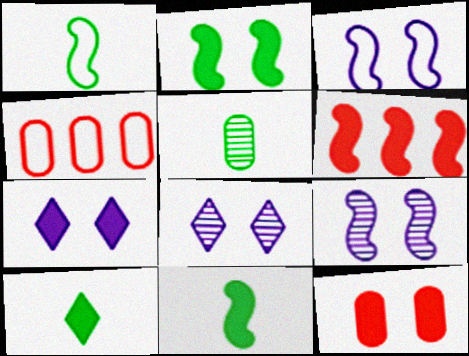[[1, 5, 10], 
[1, 6, 9], 
[2, 7, 12], 
[4, 8, 11], 
[4, 9, 10]]